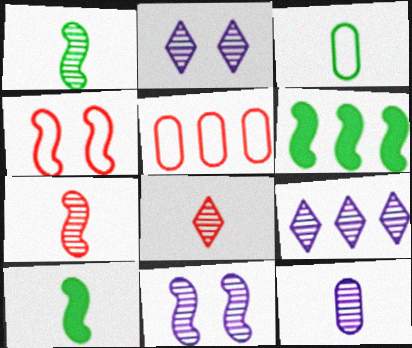[[1, 8, 12], 
[2, 5, 10], 
[5, 6, 9], 
[9, 11, 12]]